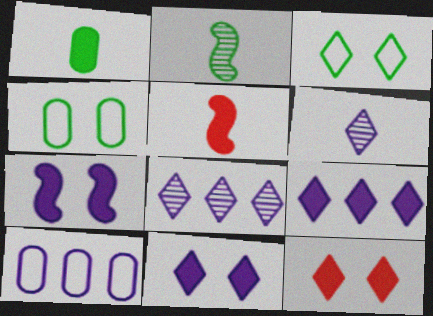[[2, 10, 12], 
[4, 5, 8], 
[6, 7, 10]]